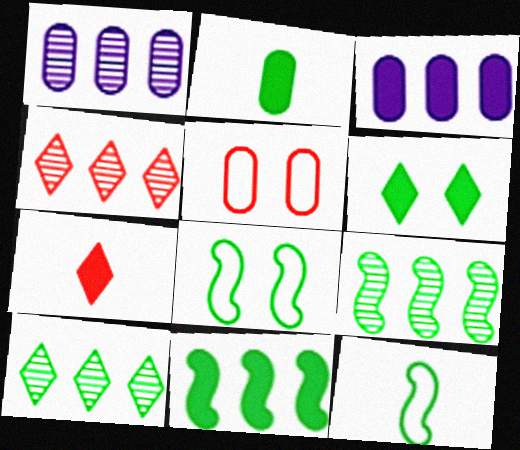[[1, 2, 5], 
[1, 4, 9], 
[1, 7, 8], 
[2, 6, 11], 
[2, 8, 10]]